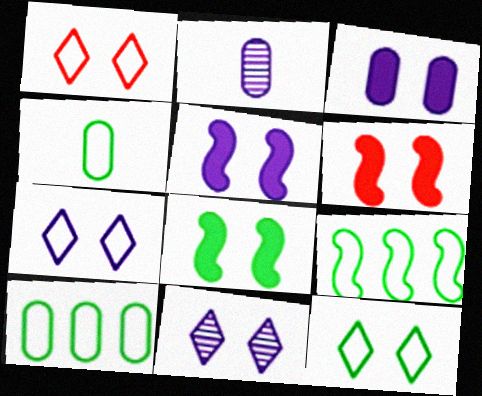[[1, 7, 12], 
[4, 9, 12], 
[5, 6, 8]]